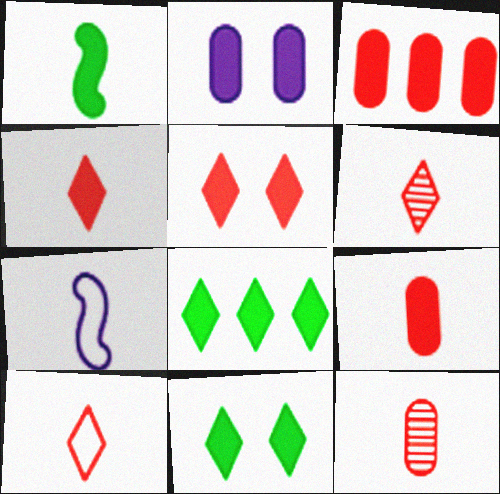[[4, 6, 10]]